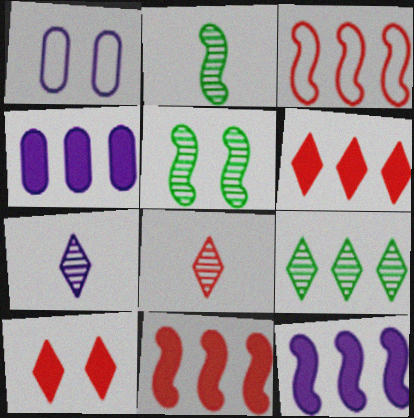[[1, 2, 6], 
[1, 5, 10], 
[1, 7, 12], 
[3, 4, 9]]